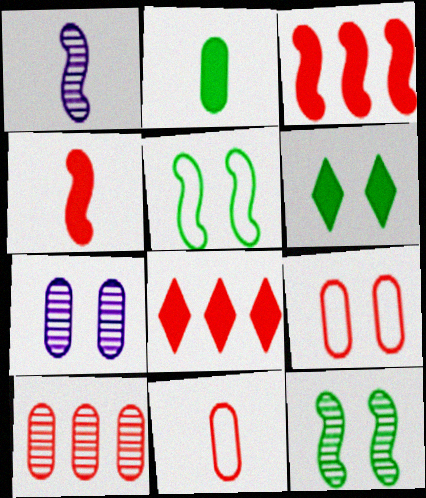[[1, 3, 5]]